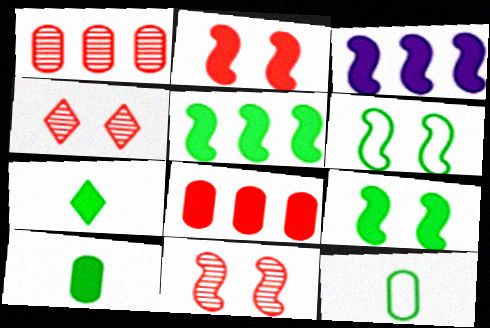[[3, 4, 12]]